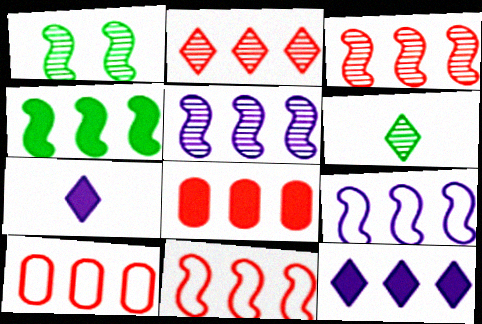[[1, 7, 10], 
[2, 8, 11], 
[3, 4, 9], 
[4, 5, 11], 
[4, 8, 12]]